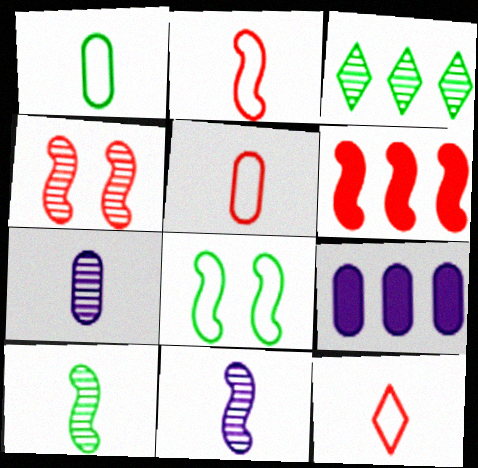[[2, 4, 6], 
[2, 5, 12], 
[3, 4, 7], 
[6, 8, 11]]